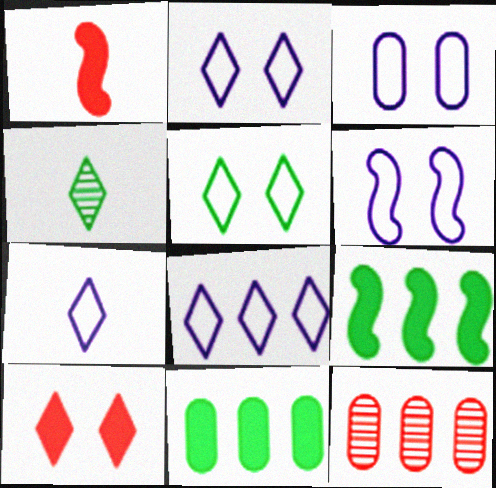[[2, 3, 6], 
[2, 7, 8], 
[4, 8, 10], 
[8, 9, 12]]